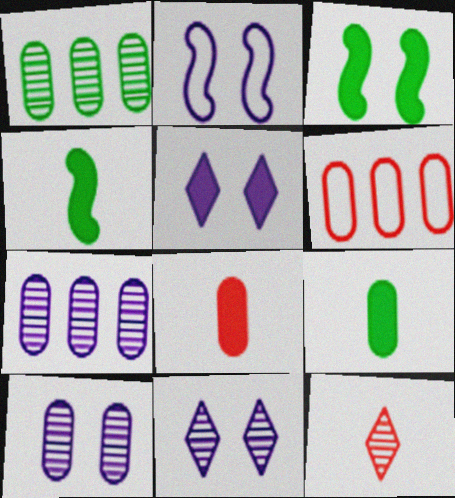[[2, 5, 10], 
[4, 6, 11], 
[6, 9, 10]]